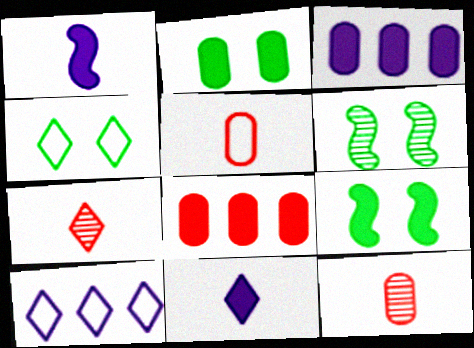[[2, 4, 6], 
[8, 9, 11], 
[9, 10, 12]]